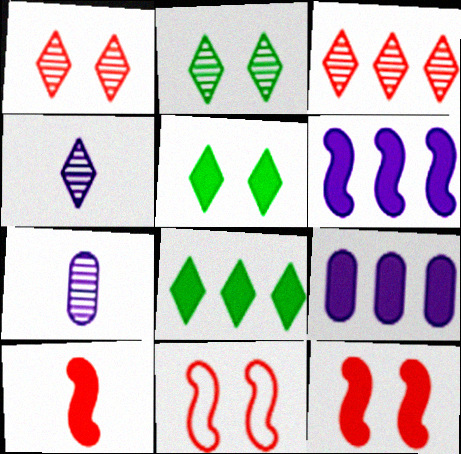[[2, 3, 4], 
[5, 9, 10], 
[7, 8, 11]]